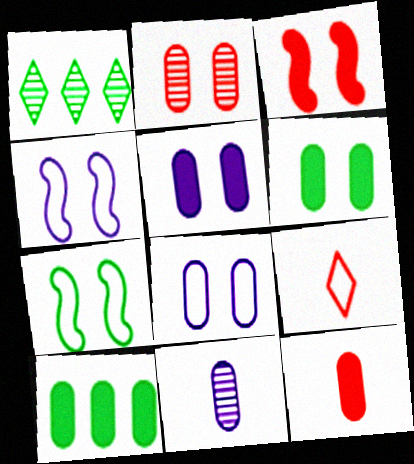[[1, 4, 12], 
[2, 6, 8], 
[5, 10, 12]]